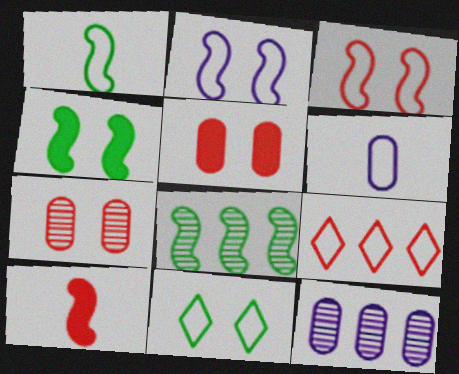[[1, 4, 8], 
[2, 8, 10], 
[7, 9, 10], 
[10, 11, 12]]